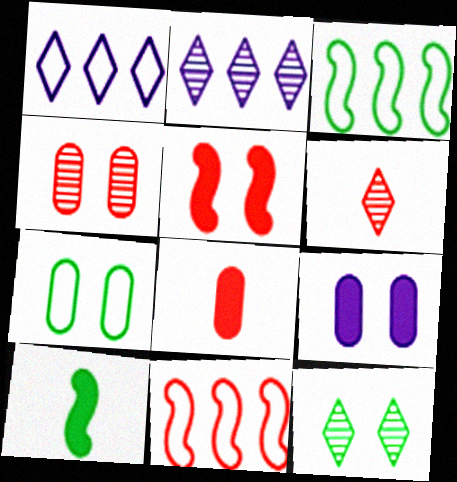[[1, 4, 10], 
[2, 6, 12], 
[3, 6, 9], 
[4, 7, 9]]